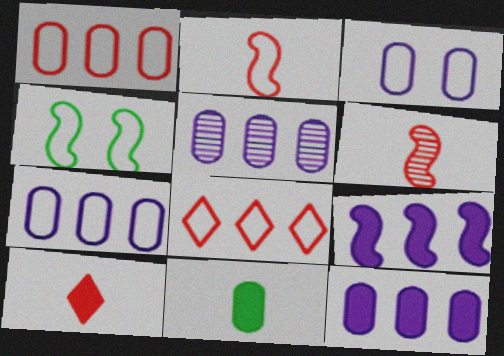[[4, 5, 10], 
[4, 6, 9], 
[5, 7, 12]]